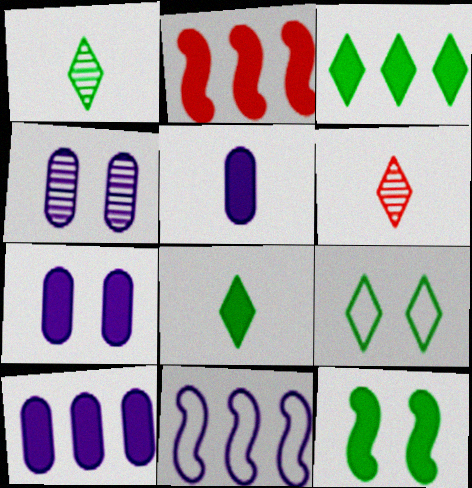[[1, 3, 9], 
[2, 3, 10], 
[2, 7, 8], 
[5, 7, 10]]